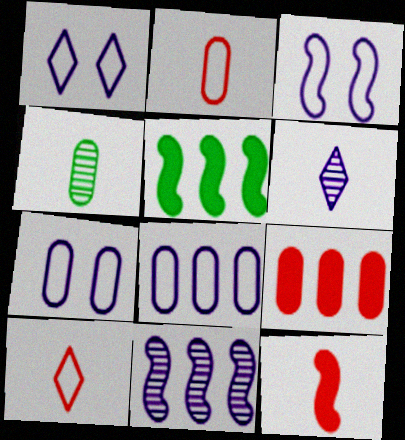[[1, 3, 7], 
[4, 7, 9]]